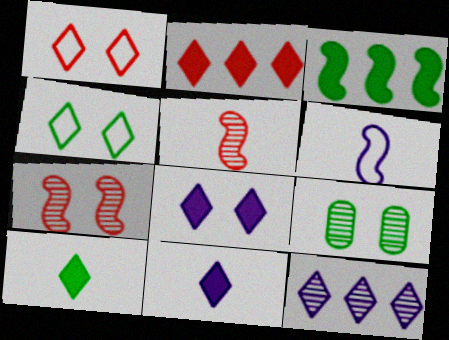[[1, 10, 12], 
[2, 6, 9], 
[2, 8, 10], 
[3, 6, 7], 
[5, 9, 12]]